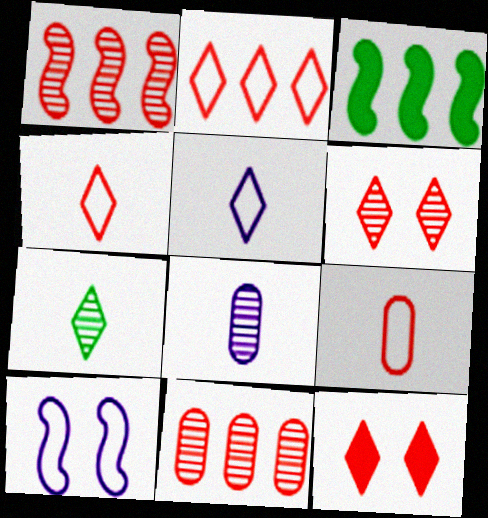[[1, 9, 12]]